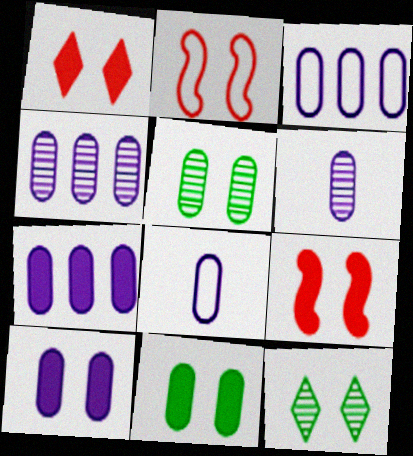[[2, 10, 12], 
[3, 4, 7], 
[3, 6, 10], 
[4, 8, 10]]